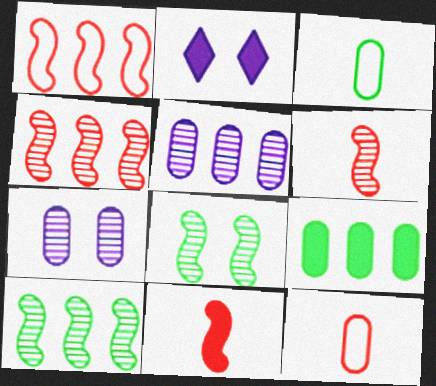[[2, 3, 4], 
[2, 9, 11], 
[2, 10, 12], 
[7, 9, 12]]